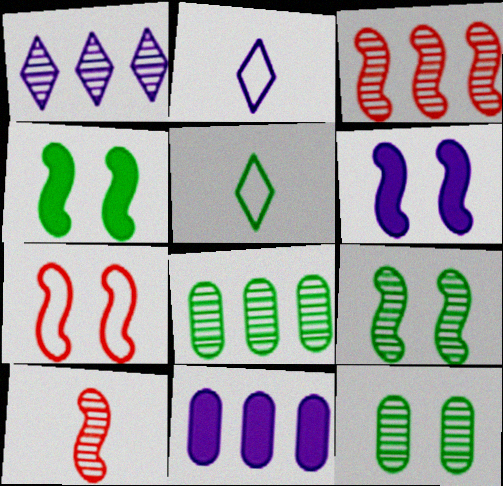[[1, 3, 8], 
[1, 10, 12], 
[4, 5, 8], 
[6, 7, 9]]